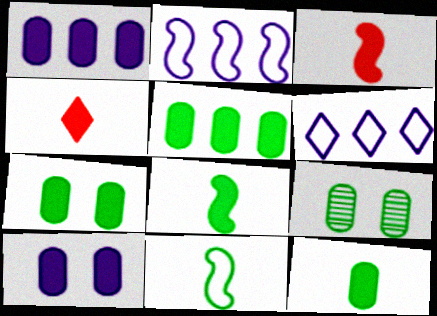[[2, 4, 9], 
[3, 6, 9], 
[5, 7, 12]]